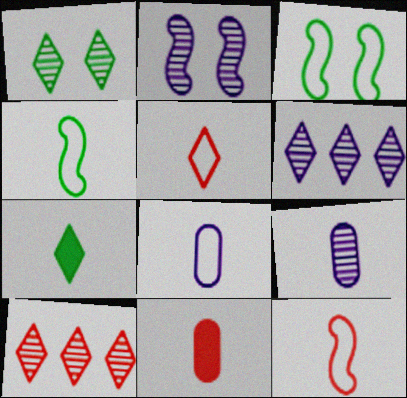[[2, 6, 9], 
[3, 6, 11], 
[4, 5, 8], 
[7, 9, 12]]